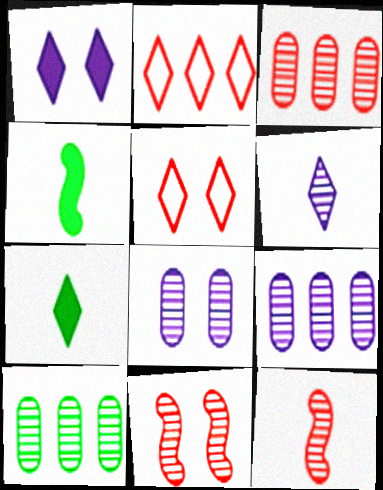[[2, 4, 8], 
[3, 9, 10], 
[4, 5, 9], 
[6, 10, 11]]